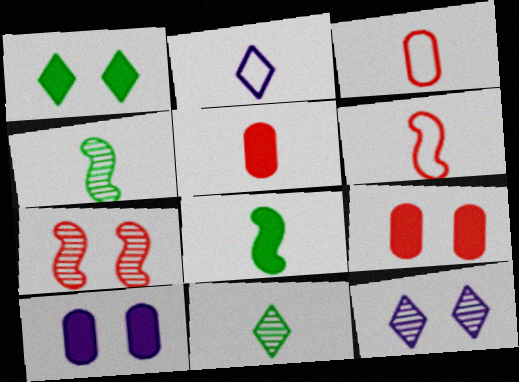[[2, 4, 5]]